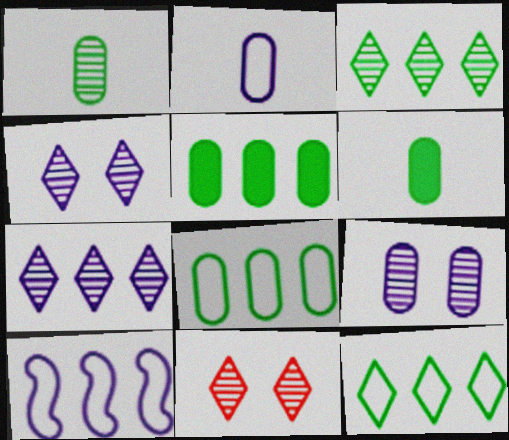[[6, 10, 11]]